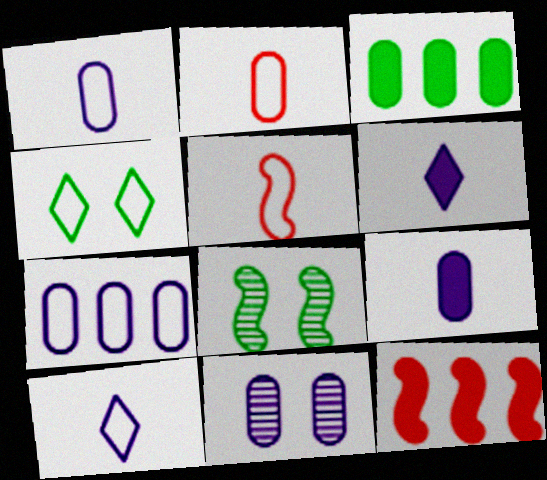[[2, 3, 11], 
[4, 5, 7], 
[7, 9, 11]]